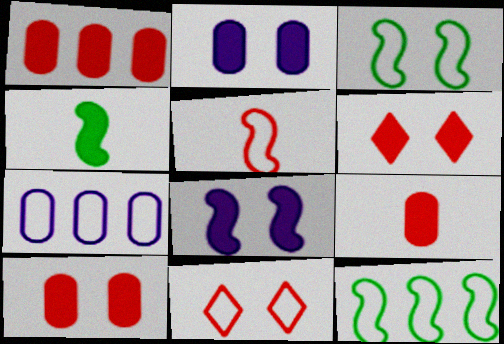[[1, 9, 10]]